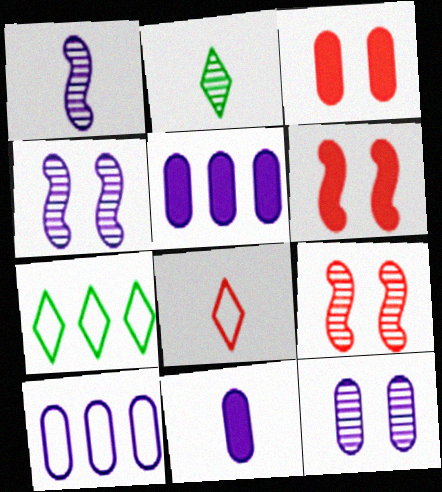[[1, 3, 7], 
[2, 6, 10], 
[7, 9, 11], 
[10, 11, 12]]